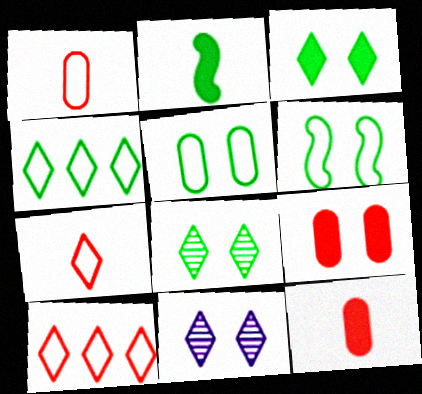[[6, 9, 11]]